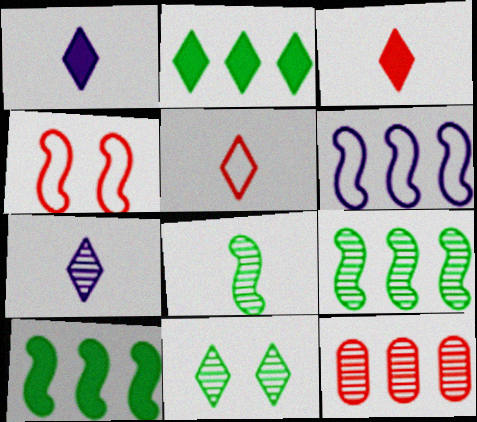[[2, 6, 12], 
[3, 4, 12]]